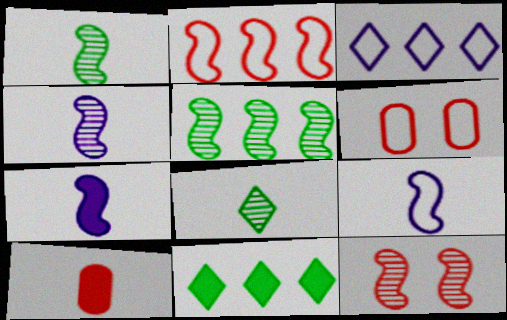[[4, 5, 12], 
[4, 6, 11], 
[4, 7, 9], 
[8, 9, 10]]